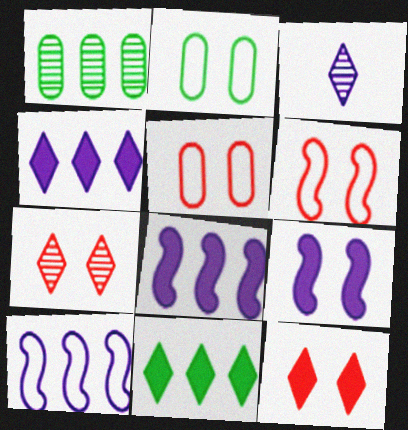[[2, 7, 9]]